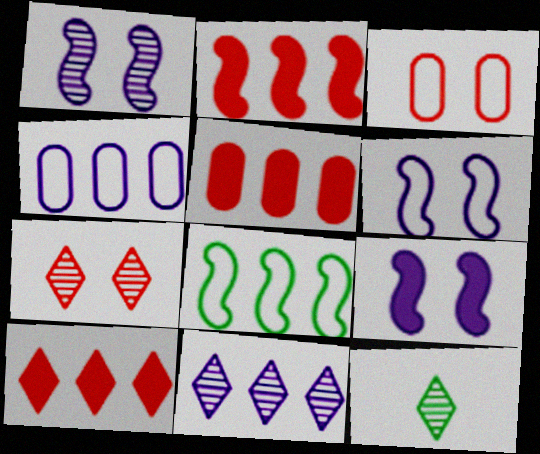[[1, 6, 9], 
[2, 5, 10], 
[5, 6, 12], 
[5, 8, 11], 
[7, 11, 12]]